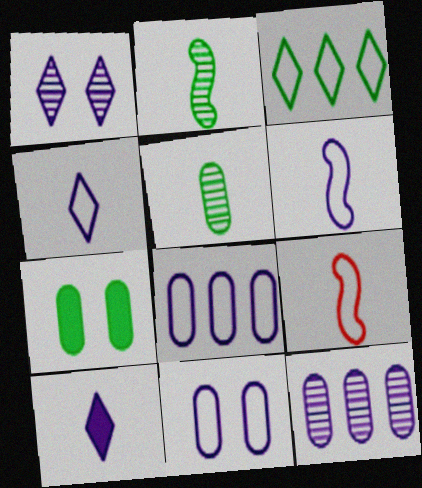[[2, 3, 7], 
[3, 9, 11], 
[5, 9, 10]]